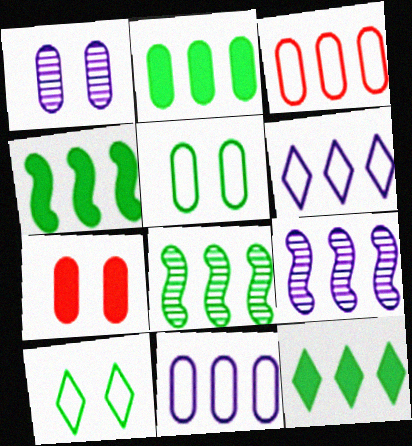[[1, 5, 7], 
[2, 4, 12], 
[3, 9, 12]]